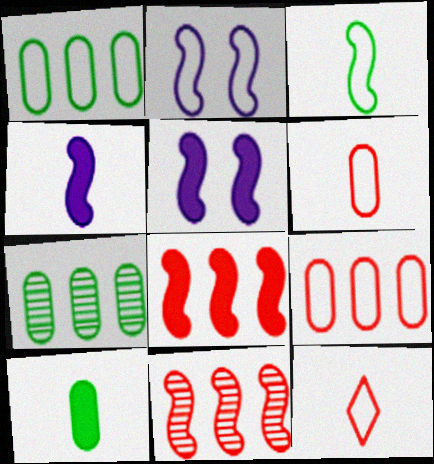[[1, 2, 12], 
[3, 5, 11], 
[5, 7, 12]]